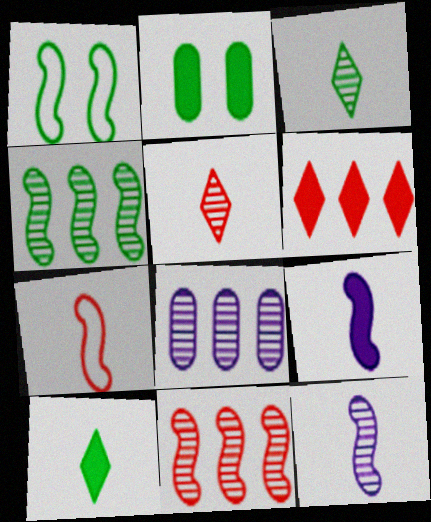[[1, 9, 11], 
[2, 6, 9]]